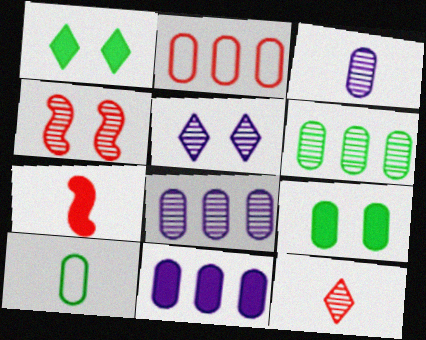[[1, 7, 11], 
[2, 3, 9], 
[2, 6, 11], 
[6, 9, 10]]